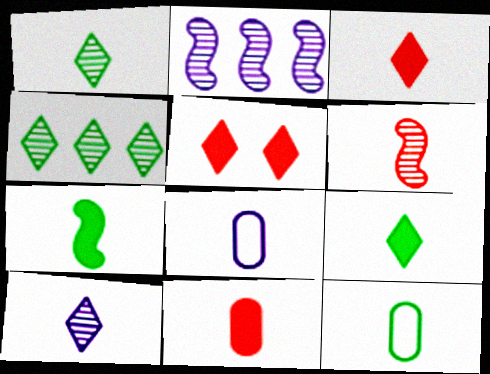[[1, 7, 12], 
[2, 5, 12], 
[6, 8, 9]]